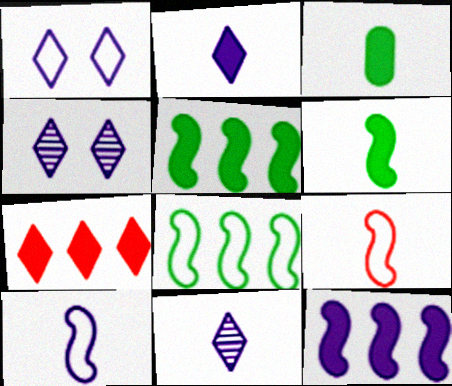[[3, 9, 11]]